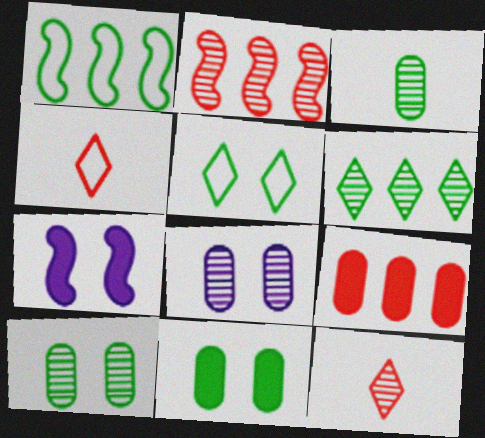[]